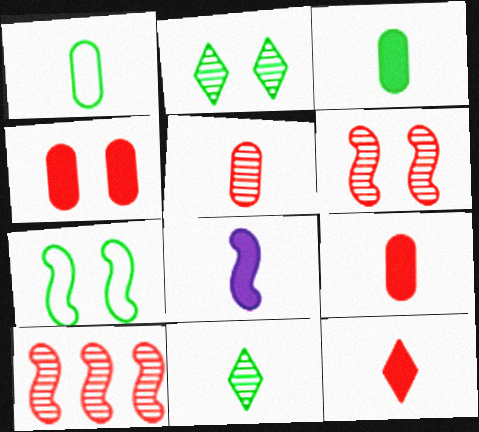[[3, 8, 12], 
[7, 8, 10]]